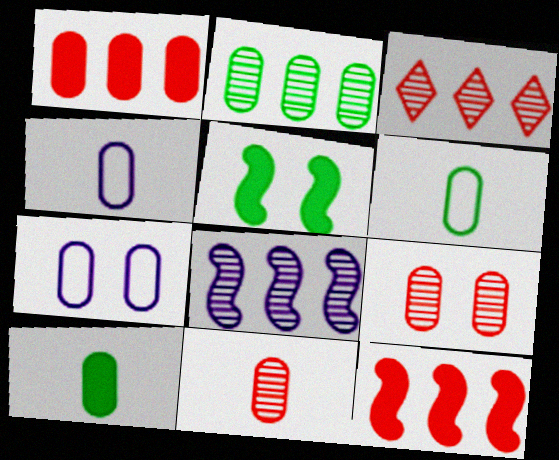[[2, 3, 8], 
[3, 4, 5], 
[4, 10, 11]]